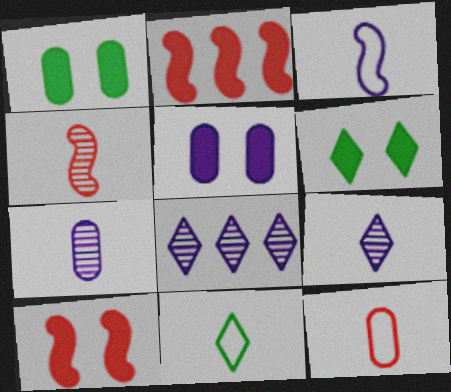[[3, 5, 8], 
[3, 11, 12], 
[5, 6, 10]]